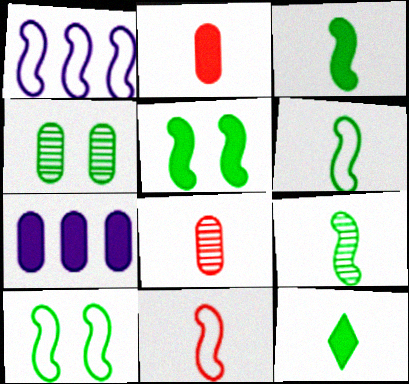[[1, 10, 11], 
[3, 6, 9]]